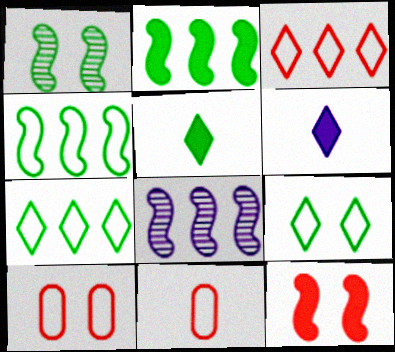[[5, 8, 10]]